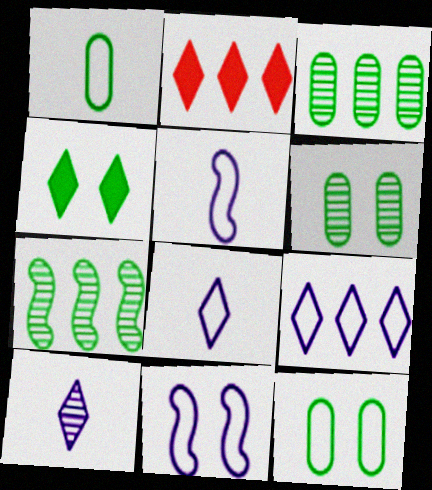[[1, 4, 7], 
[2, 5, 6]]